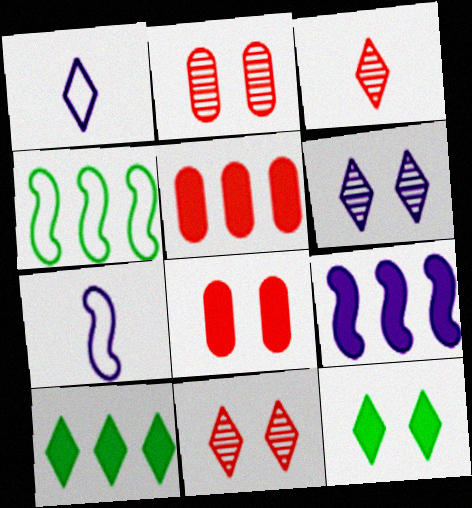[[1, 10, 11], 
[2, 7, 10], 
[5, 9, 10]]